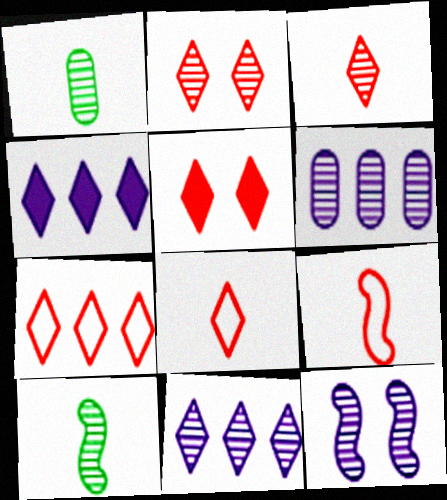[[2, 6, 10], 
[3, 5, 7]]